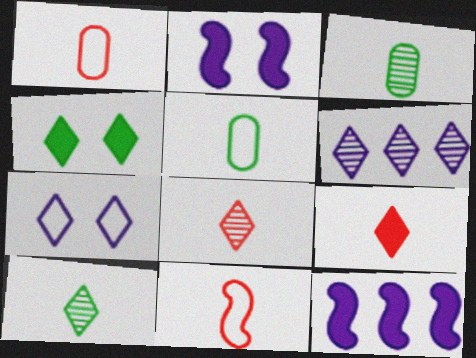[]